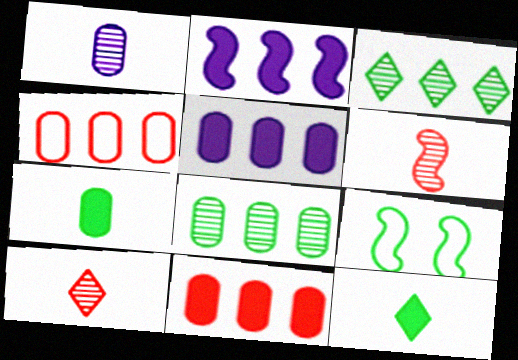[[2, 3, 4], 
[2, 6, 9], 
[3, 7, 9], 
[4, 5, 8], 
[5, 9, 10], 
[8, 9, 12]]